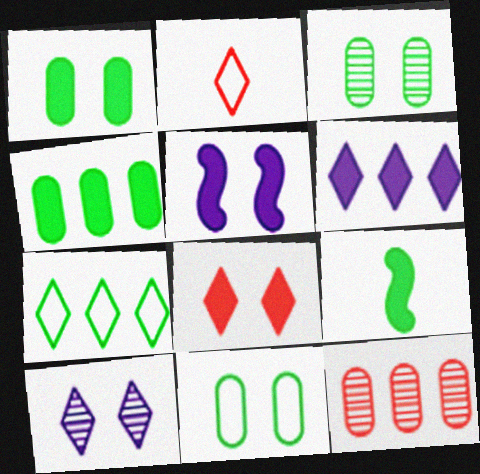[[1, 3, 11], 
[1, 5, 8], 
[3, 7, 9]]